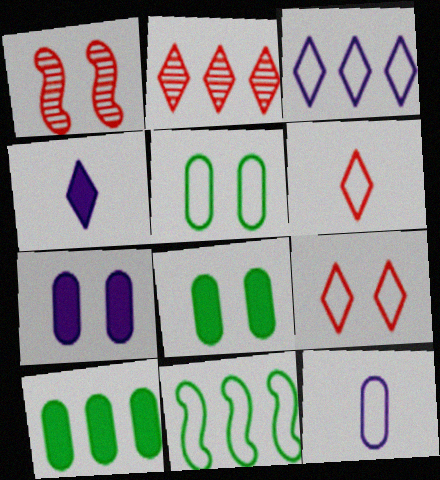[[9, 11, 12]]